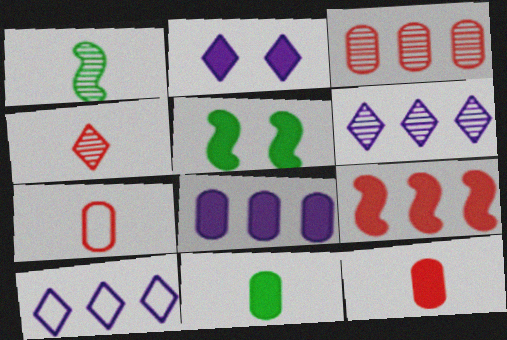[[2, 9, 11], 
[5, 6, 7]]